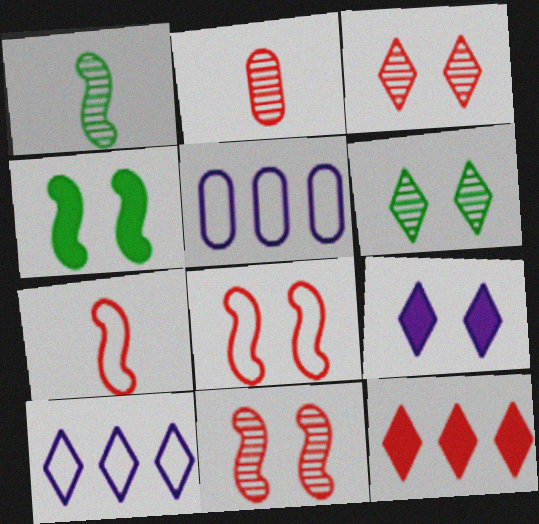[[2, 4, 10], 
[2, 8, 12]]